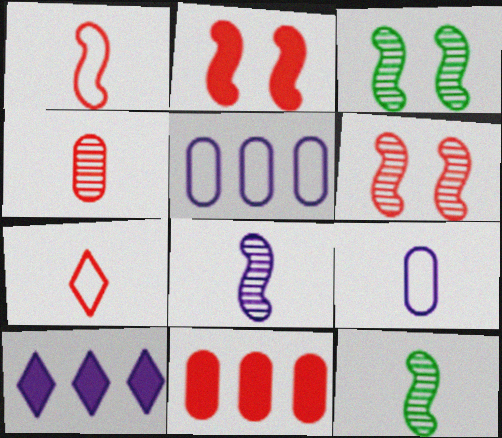[[6, 7, 11]]